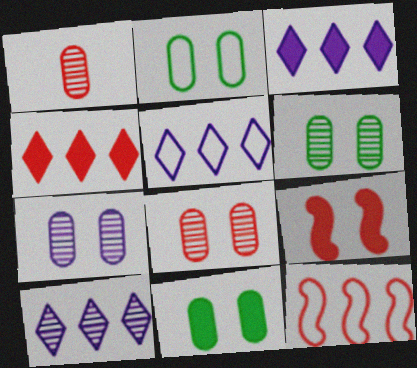[[2, 6, 11], 
[3, 5, 10], 
[6, 7, 8]]